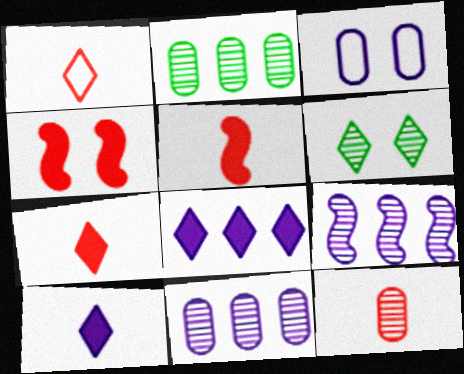[[1, 5, 12], 
[1, 6, 8], 
[3, 4, 6], 
[3, 9, 10], 
[6, 9, 12]]